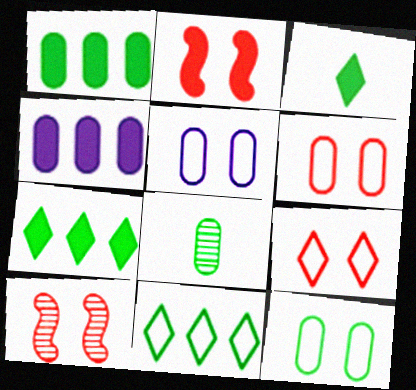[[1, 8, 12], 
[2, 3, 4], 
[4, 6, 8], 
[5, 6, 12]]